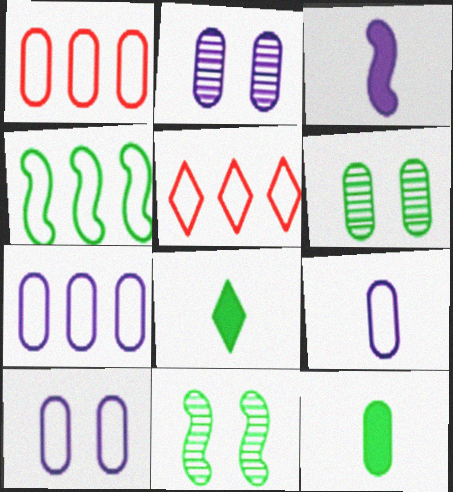[[1, 2, 12], 
[3, 5, 6], 
[4, 5, 7], 
[4, 6, 8], 
[7, 9, 10]]